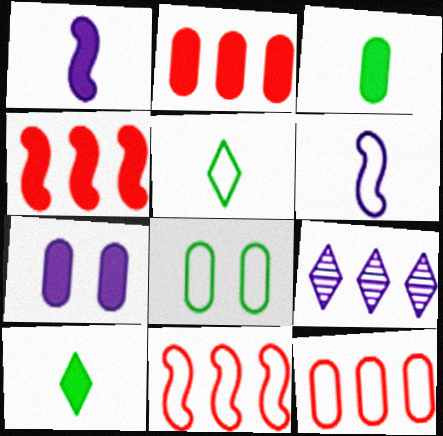[[2, 3, 7], 
[4, 7, 10], 
[6, 7, 9]]